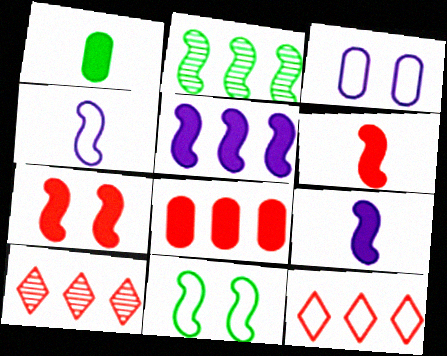[[2, 4, 7]]